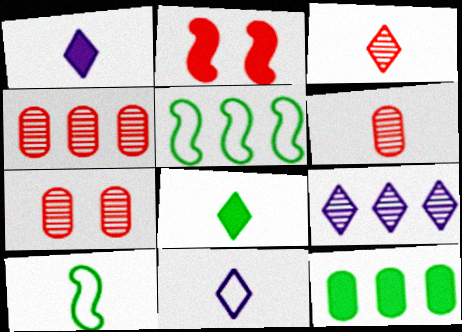[[1, 2, 12], 
[1, 5, 7], 
[1, 6, 10], 
[3, 8, 11], 
[4, 6, 7]]